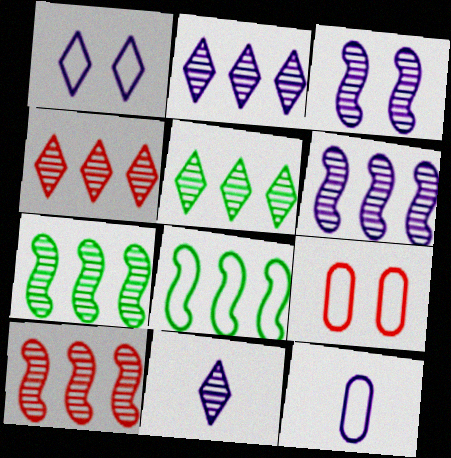[[2, 4, 5], 
[6, 7, 10]]